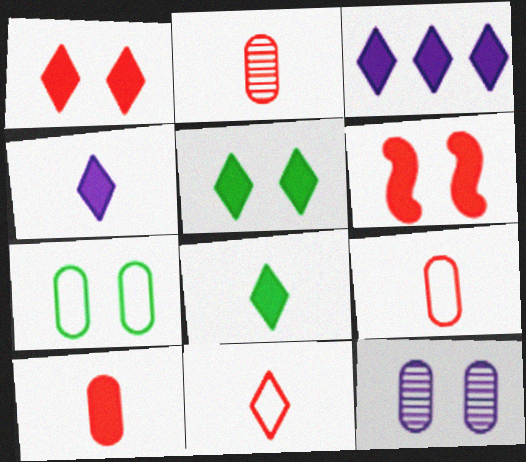[[1, 3, 8], 
[2, 9, 10]]